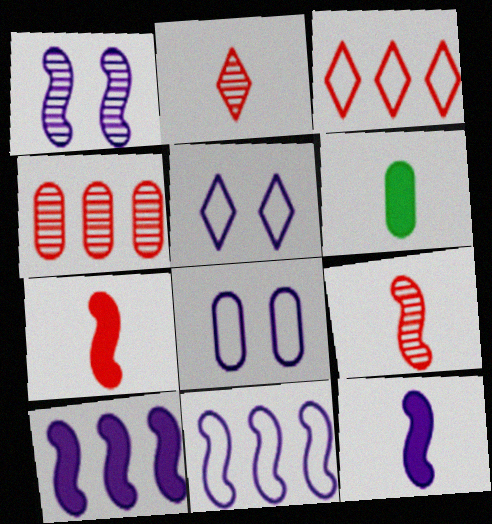[[1, 3, 6], 
[1, 11, 12], 
[4, 6, 8]]